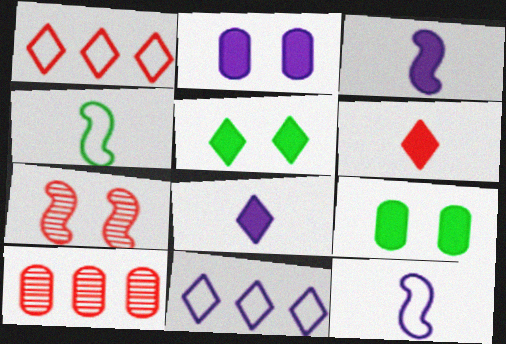[[5, 10, 12]]